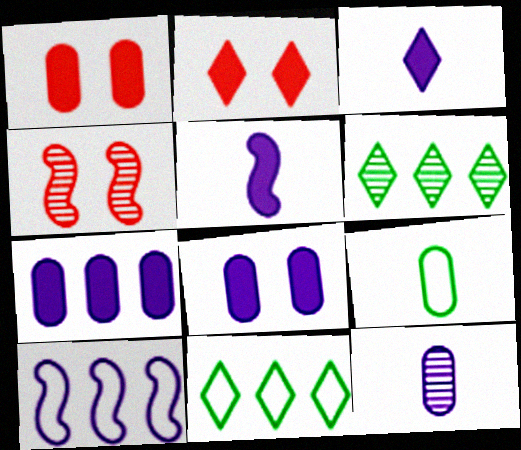[[4, 6, 12]]